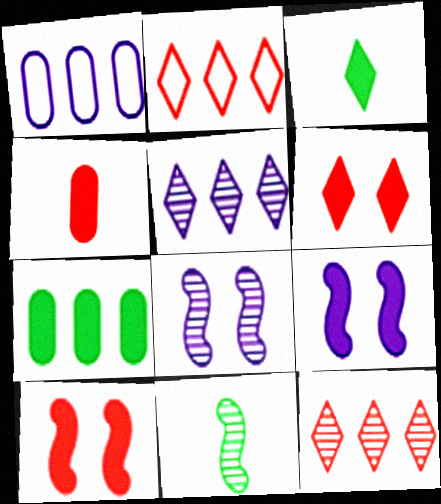[[1, 6, 11]]